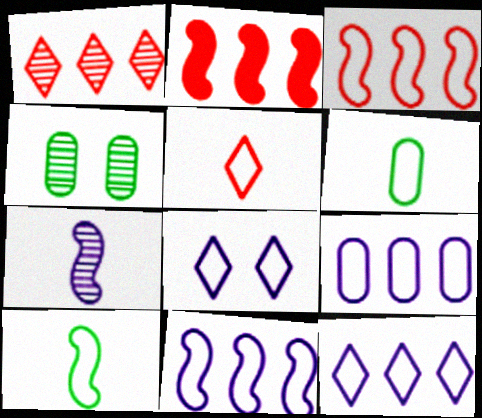[[1, 4, 7], 
[3, 6, 8], 
[9, 11, 12]]